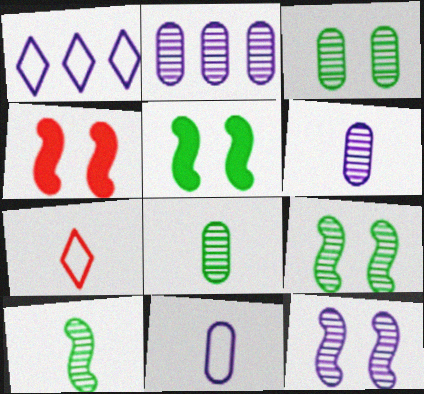[[1, 4, 8], 
[2, 5, 7]]